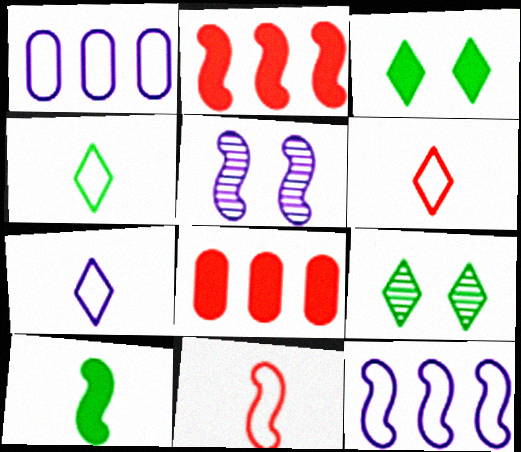[[4, 5, 8], 
[4, 6, 7]]